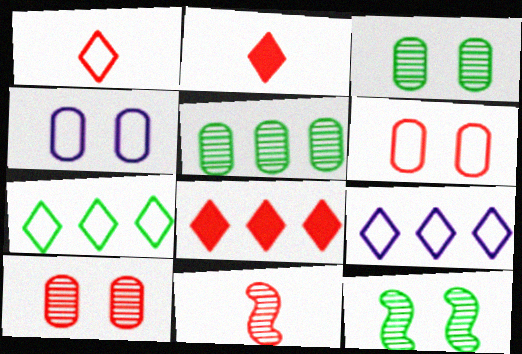[[6, 8, 11]]